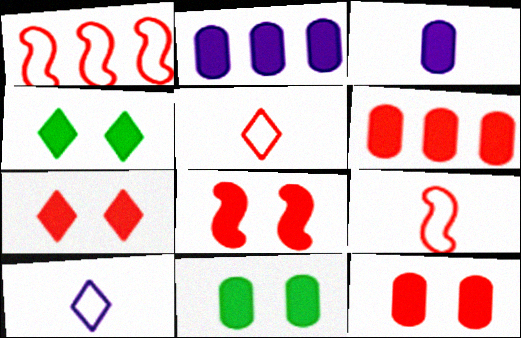[[3, 6, 11], 
[7, 8, 12]]